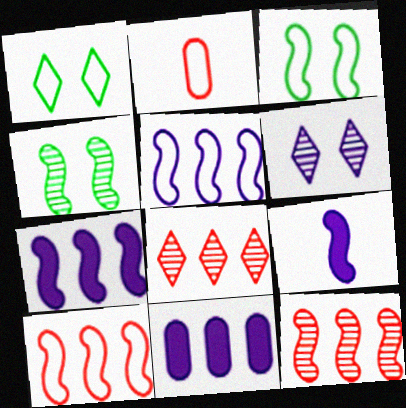[[1, 2, 5], 
[3, 9, 12], 
[4, 9, 10]]